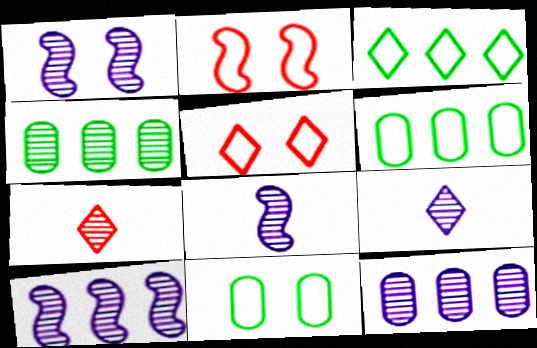[[1, 4, 7], 
[1, 8, 10], 
[1, 9, 12]]